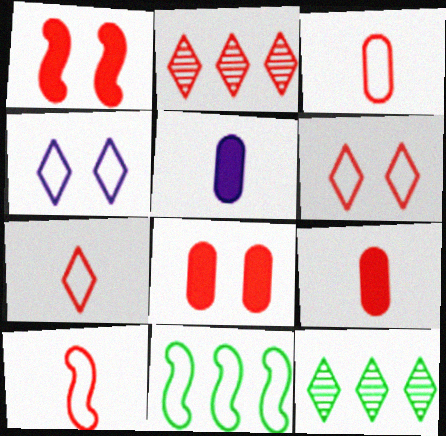[[1, 2, 3], 
[2, 8, 10], 
[3, 4, 11], 
[3, 7, 10]]